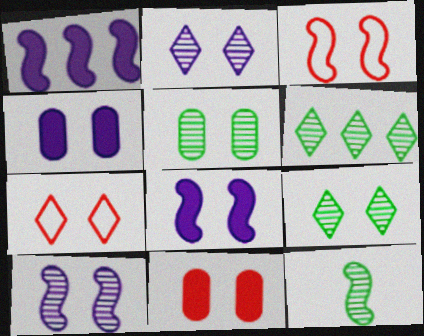[[1, 3, 12], 
[3, 4, 9], 
[5, 6, 12], 
[5, 7, 8]]